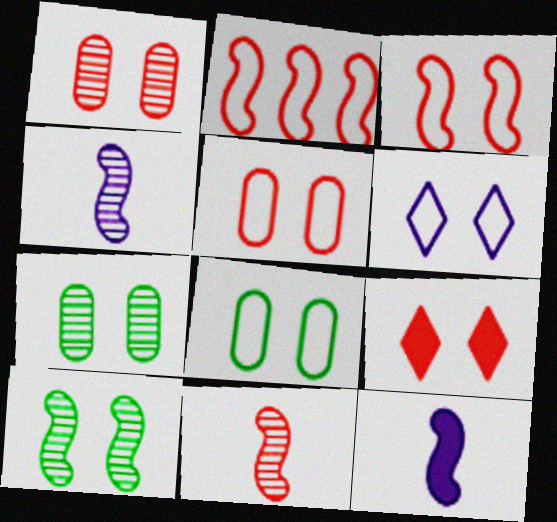[[1, 3, 9], 
[2, 10, 12], 
[3, 6, 8]]